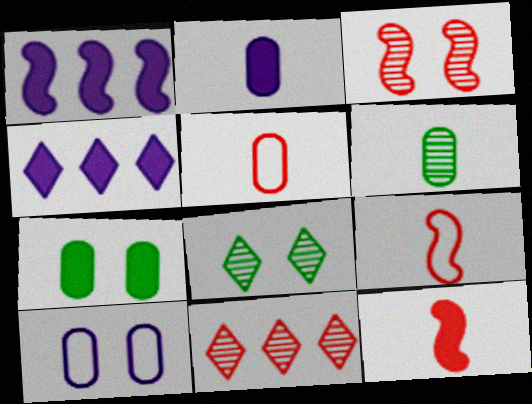[[1, 5, 8], 
[2, 5, 6], 
[4, 7, 12]]